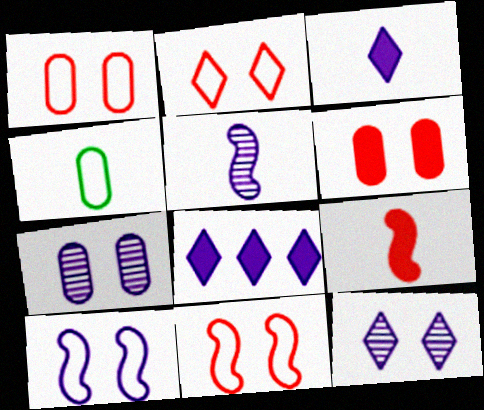[[1, 2, 11]]